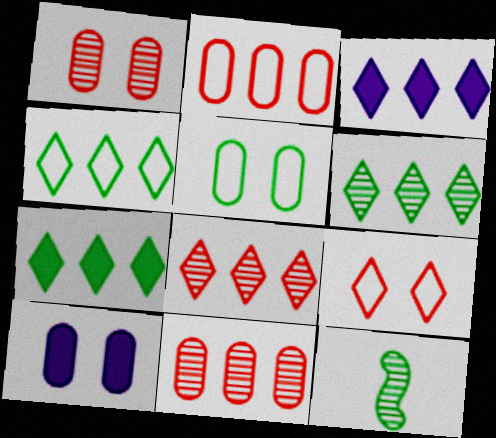[[1, 5, 10], 
[3, 4, 8], 
[4, 6, 7], 
[5, 7, 12]]